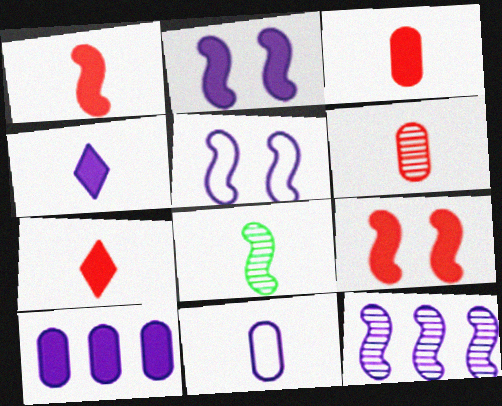[[1, 3, 7], 
[2, 4, 10], 
[7, 8, 11]]